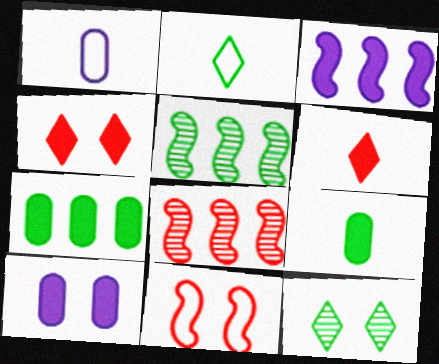[[1, 4, 5], 
[2, 8, 10], 
[3, 4, 9], 
[10, 11, 12]]